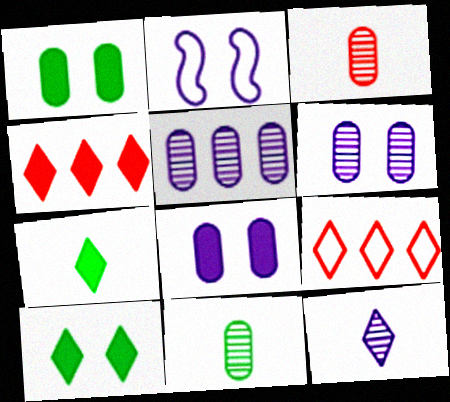[[2, 4, 11], 
[9, 10, 12]]